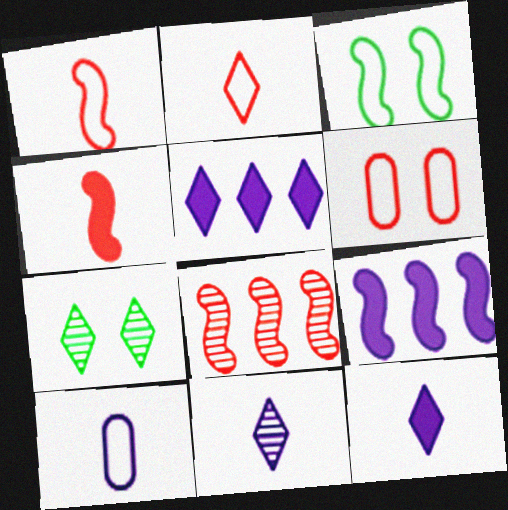[[2, 5, 7]]